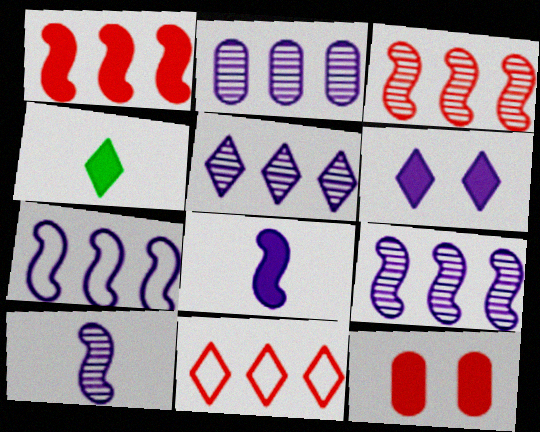[[2, 5, 9]]